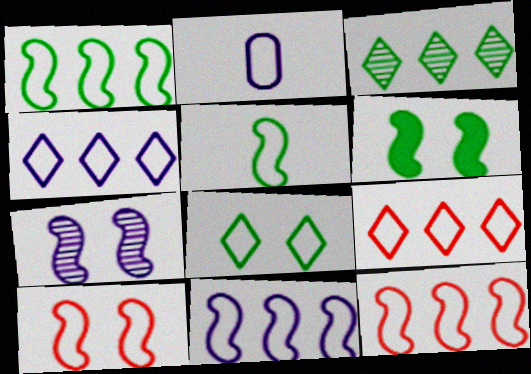[[1, 11, 12], 
[2, 8, 12], 
[5, 10, 11], 
[6, 7, 10]]